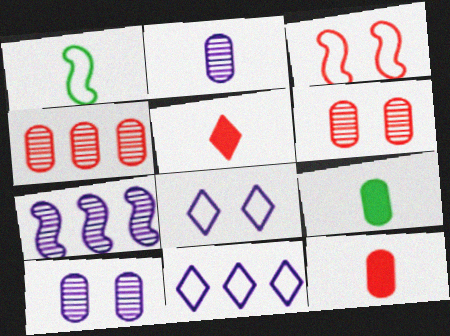[[1, 2, 5], 
[3, 4, 5]]